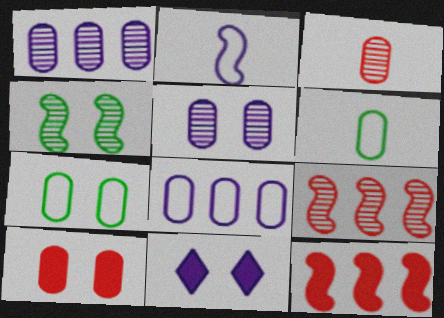[[1, 2, 11], 
[1, 6, 10], 
[2, 4, 12], 
[5, 7, 10], 
[6, 9, 11]]